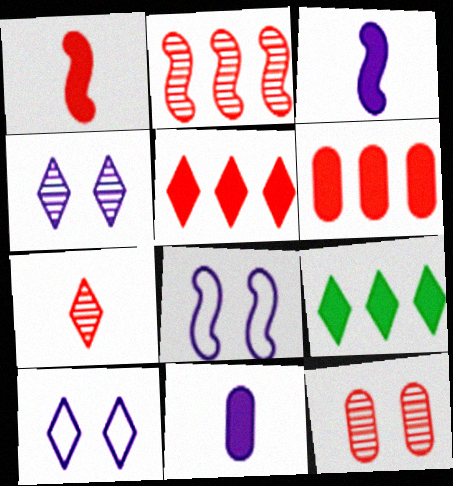[[2, 7, 12], 
[7, 9, 10]]